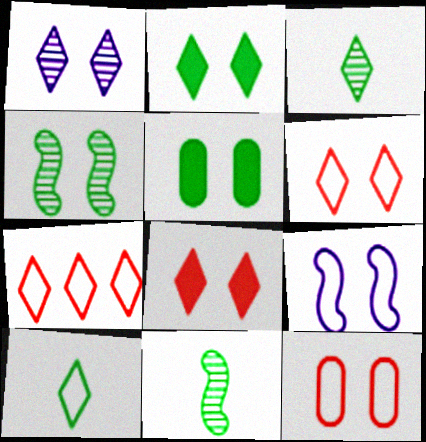[[1, 2, 6]]